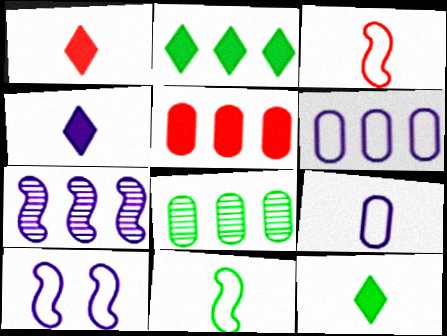[[1, 4, 12], 
[1, 8, 10], 
[5, 6, 8]]